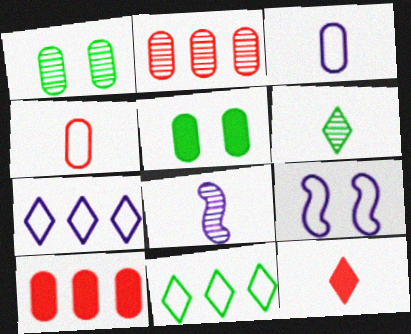[[1, 3, 10], 
[2, 3, 5], 
[3, 7, 9], 
[4, 9, 11], 
[6, 9, 10]]